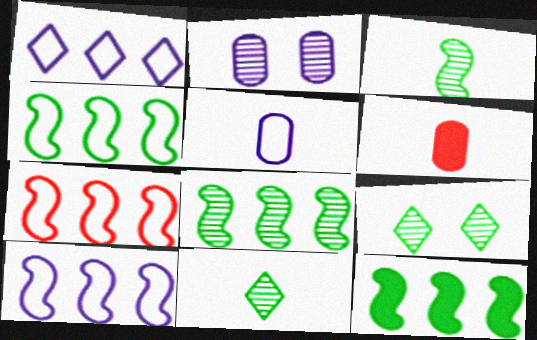[[4, 7, 10], 
[4, 8, 12], 
[6, 9, 10]]